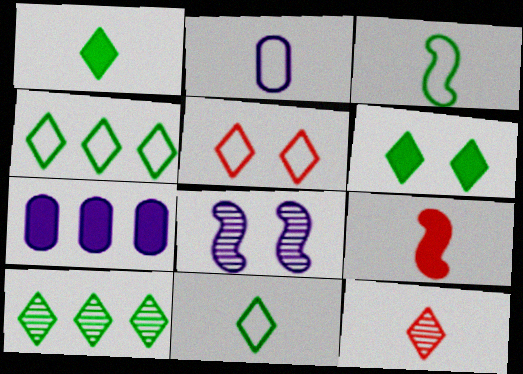[[6, 7, 9], 
[6, 10, 11]]